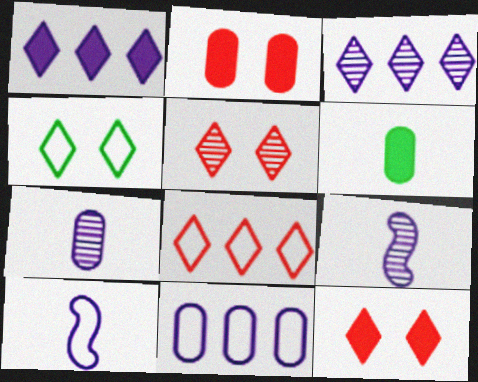[]